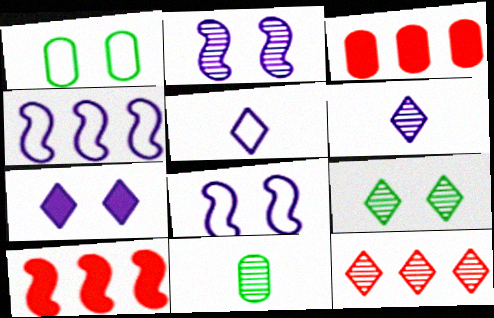[[1, 6, 10], 
[2, 11, 12], 
[6, 9, 12]]